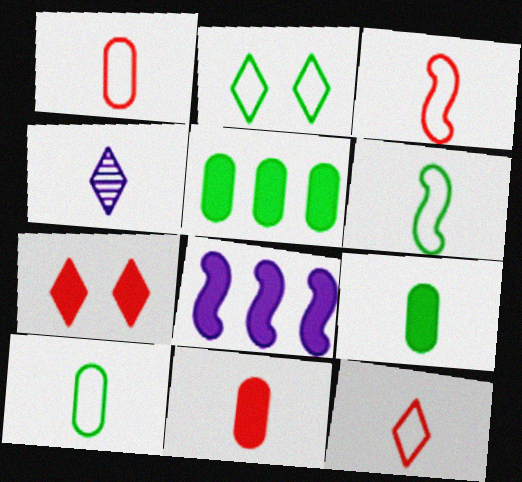[[1, 3, 12], 
[3, 4, 9], 
[4, 6, 11], 
[7, 8, 9]]